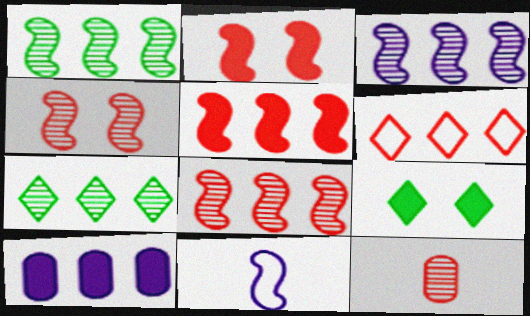[[1, 2, 11], 
[1, 3, 8], 
[1, 6, 10], 
[2, 6, 12]]